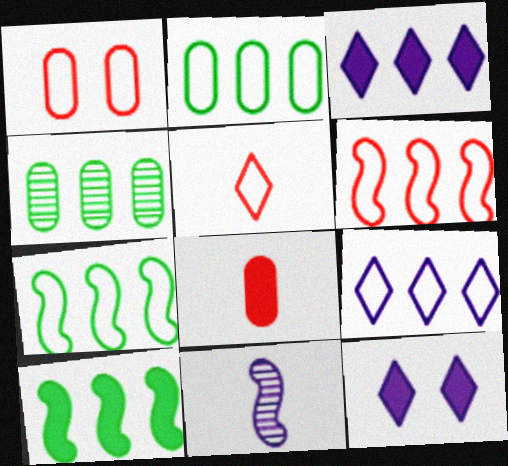[[1, 5, 6], 
[2, 6, 9], 
[3, 4, 6], 
[8, 10, 12]]